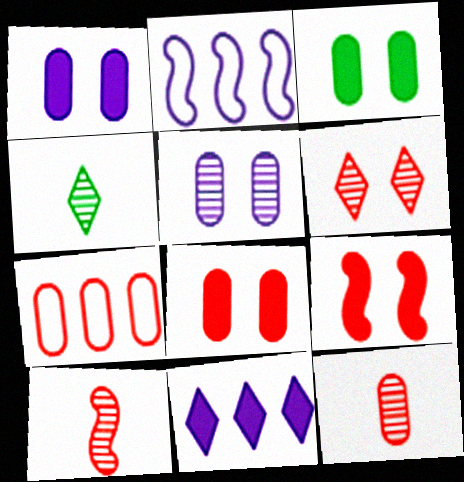[[1, 3, 8], 
[2, 4, 8], 
[7, 8, 12]]